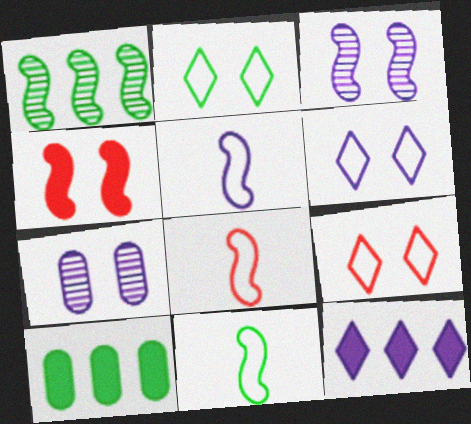[[1, 4, 5], 
[2, 4, 7], 
[2, 6, 9], 
[5, 7, 12], 
[5, 8, 11]]